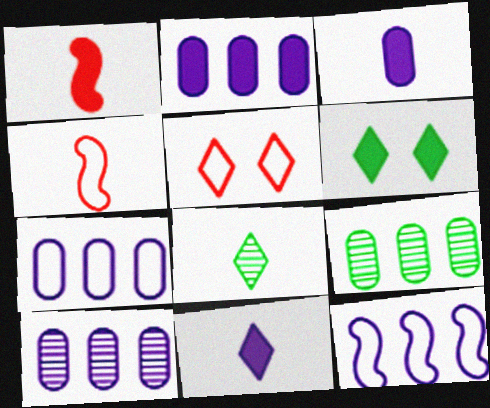[[1, 2, 6], 
[2, 7, 10], 
[3, 4, 8], 
[4, 6, 10]]